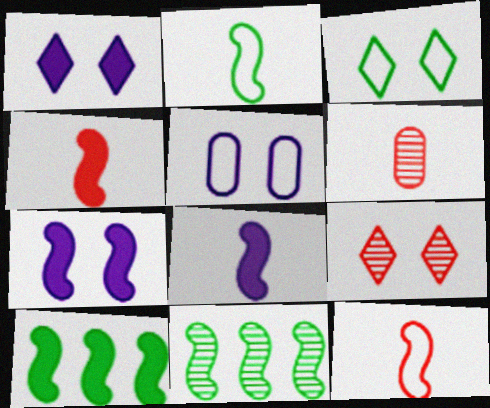[[1, 3, 9], 
[4, 7, 10], 
[7, 11, 12]]